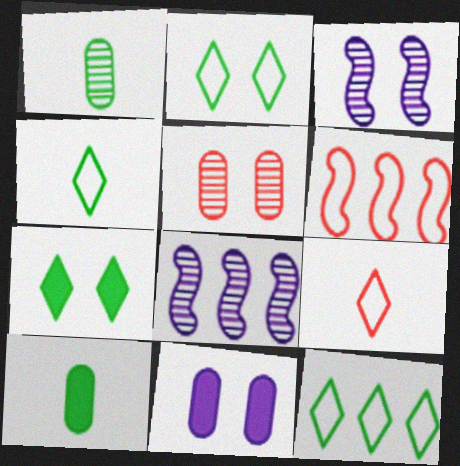[[2, 4, 12]]